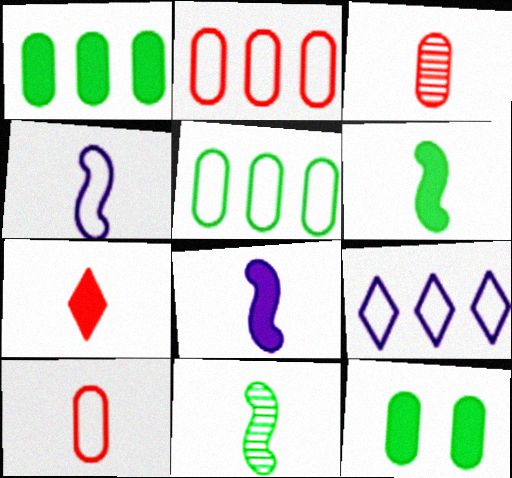[]